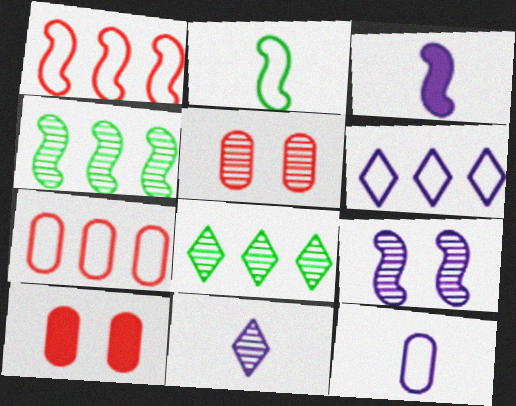[[3, 11, 12], 
[4, 5, 11]]